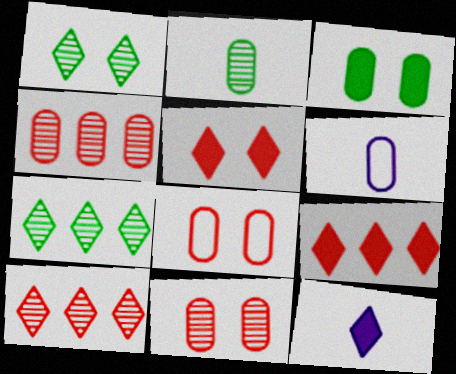[[3, 4, 6]]